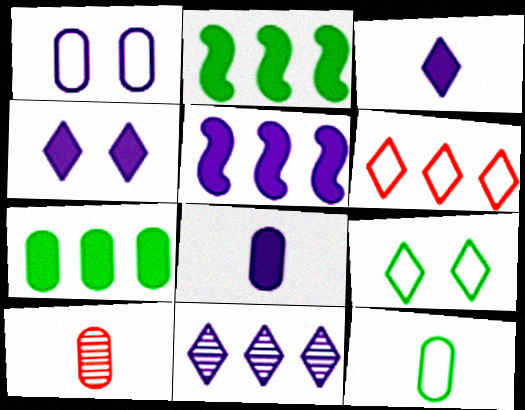[[1, 7, 10], 
[4, 5, 8], 
[5, 9, 10], 
[8, 10, 12]]